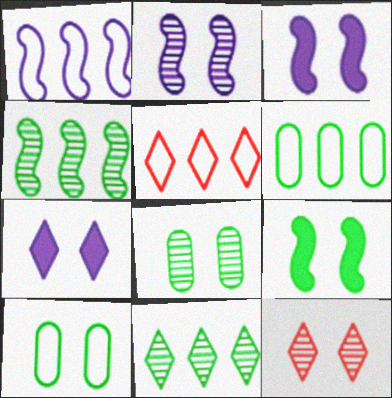[[1, 5, 6], 
[2, 8, 12], 
[3, 10, 12]]